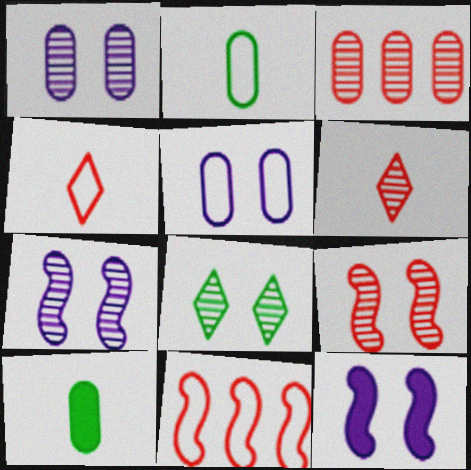[[1, 8, 9], 
[3, 5, 10], 
[3, 6, 9]]